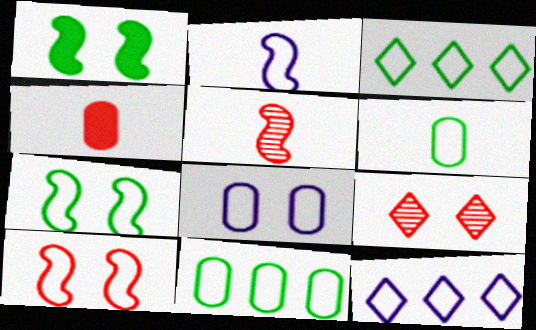[[1, 8, 9], 
[2, 8, 12], 
[3, 6, 7], 
[6, 10, 12]]